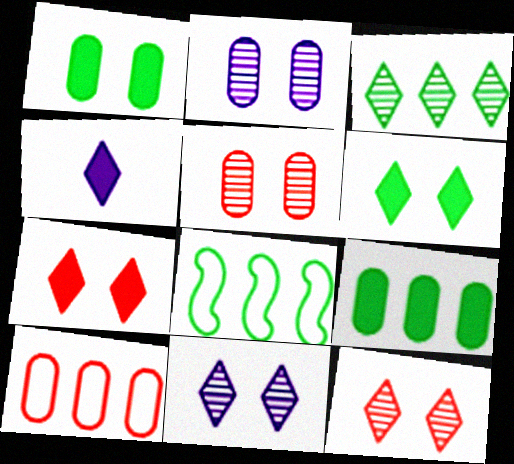[[3, 8, 9], 
[4, 5, 8]]